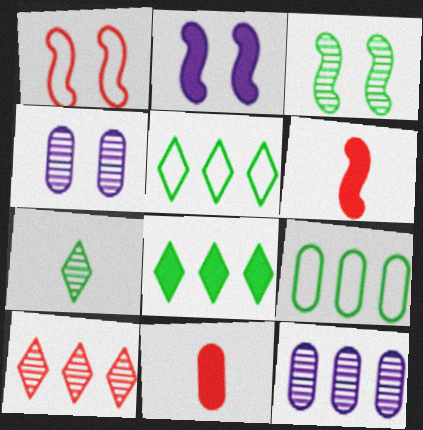[[1, 2, 3], 
[1, 10, 11], 
[2, 8, 11], 
[4, 5, 6], 
[4, 9, 11]]